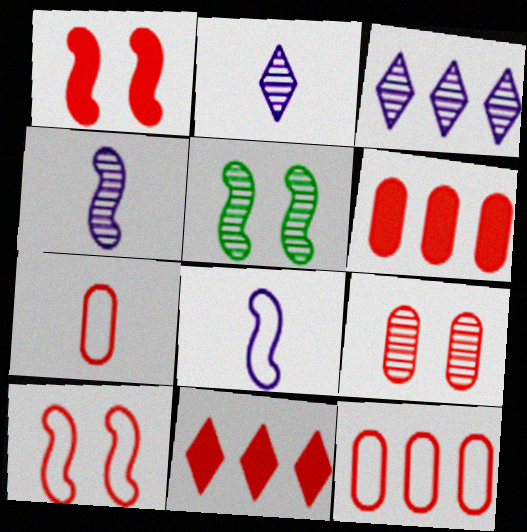[[6, 7, 9]]